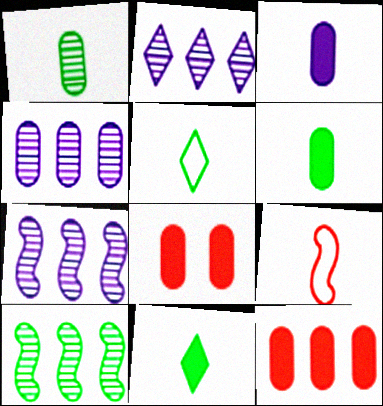[[2, 4, 7], 
[5, 7, 8]]